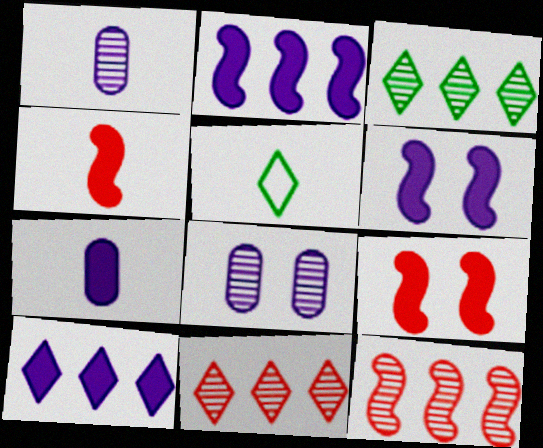[[1, 4, 5], 
[6, 7, 10]]